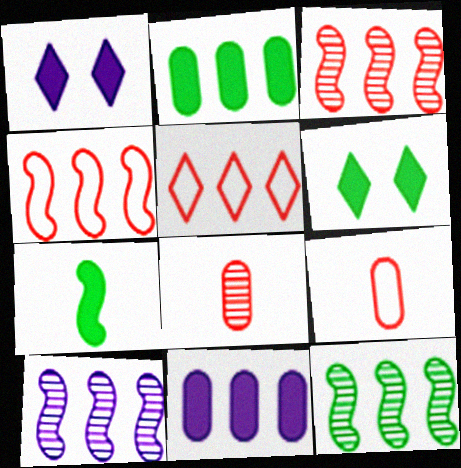[[1, 9, 12], 
[2, 5, 10], 
[2, 6, 7], 
[3, 10, 12], 
[5, 11, 12], 
[6, 9, 10]]